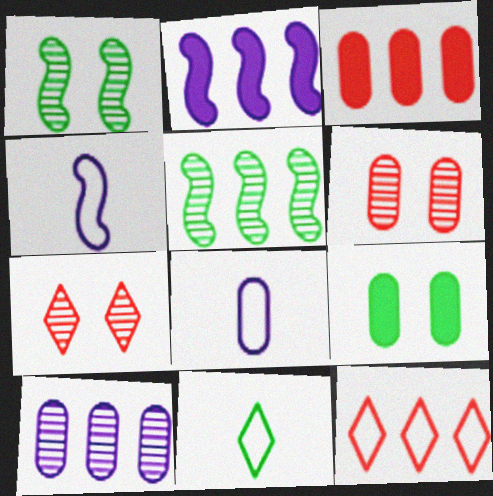[[2, 6, 11], 
[5, 9, 11]]